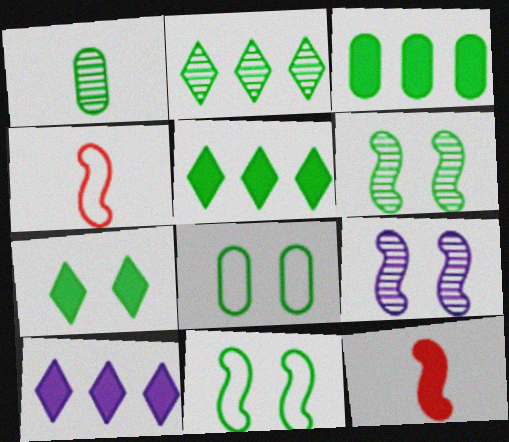[[1, 2, 6], 
[1, 3, 8], 
[1, 5, 11], 
[6, 7, 8]]